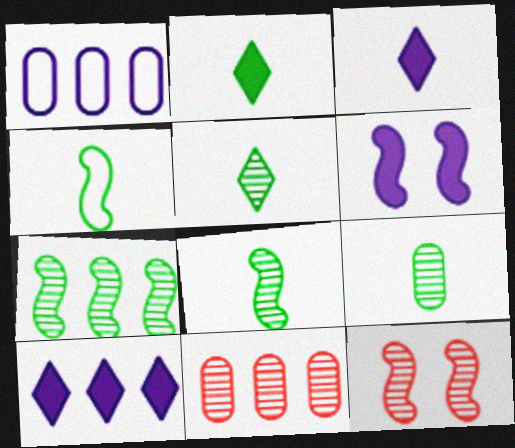[[1, 2, 12], 
[2, 4, 9], 
[5, 8, 9]]